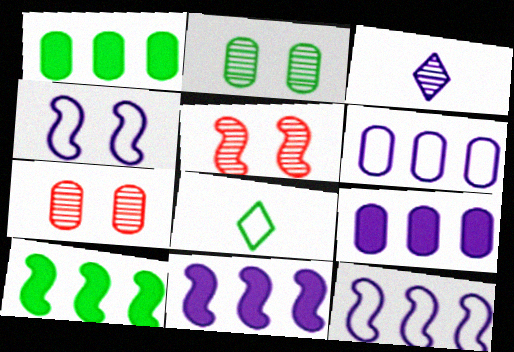[[2, 8, 10], 
[3, 4, 9], 
[5, 8, 9], 
[7, 8, 11]]